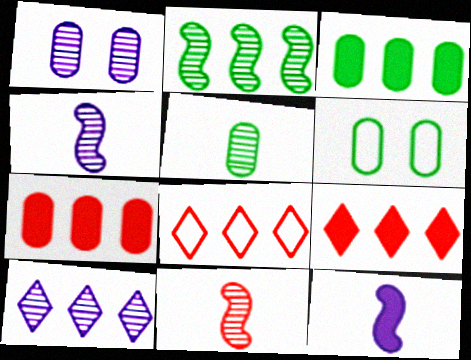[[1, 4, 10], 
[3, 5, 6], 
[4, 6, 9]]